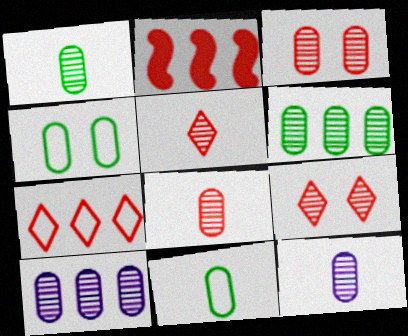[[1, 3, 10], 
[1, 8, 12], 
[3, 6, 12]]